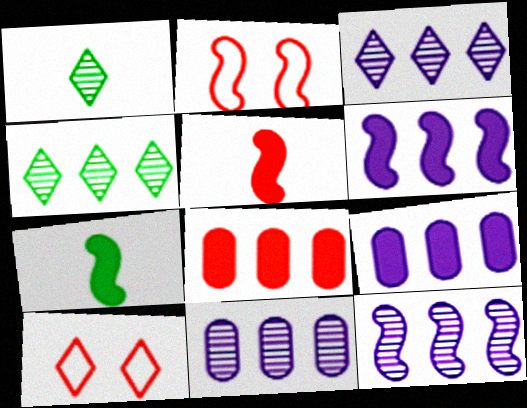[[1, 2, 9], 
[2, 7, 12], 
[3, 11, 12], 
[7, 10, 11]]